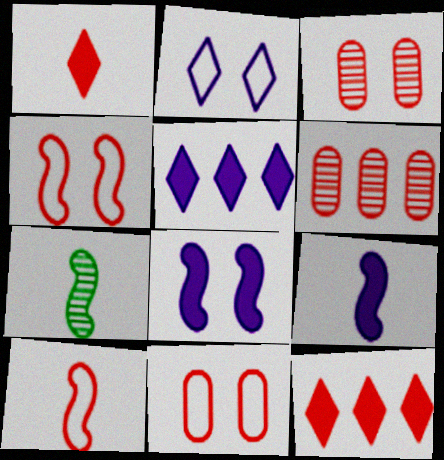[[1, 4, 6], 
[3, 10, 12], 
[5, 7, 11], 
[7, 9, 10]]